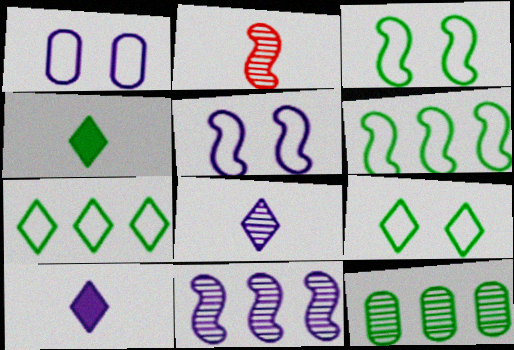[[1, 10, 11], 
[3, 4, 12]]